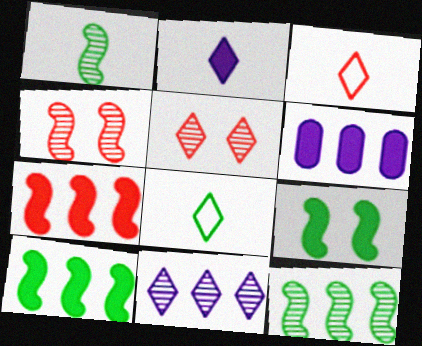[[4, 6, 8]]